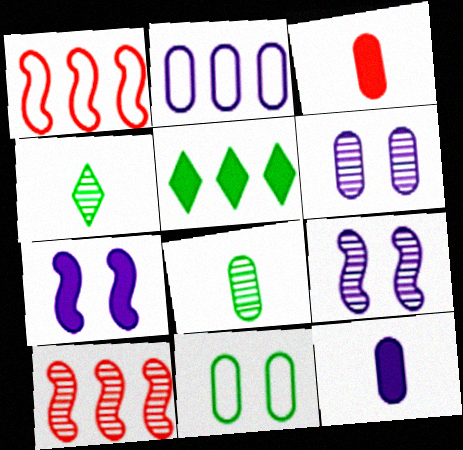[[2, 5, 10], 
[2, 6, 12], 
[3, 5, 7], 
[4, 6, 10]]